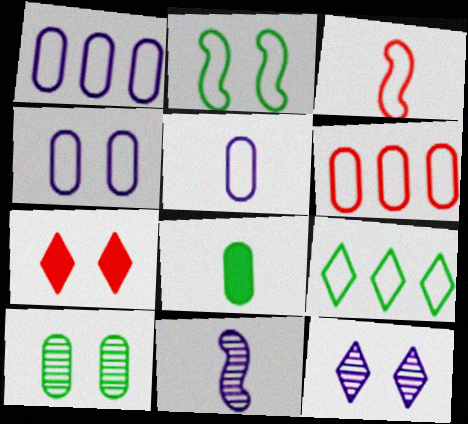[[1, 4, 5], 
[3, 4, 9]]